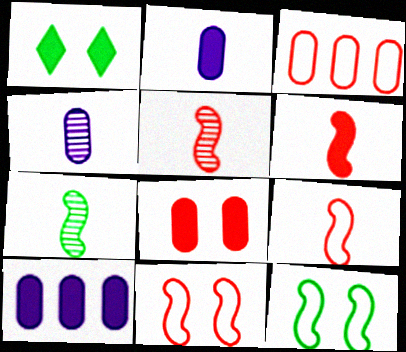[[1, 6, 10], 
[5, 6, 9]]